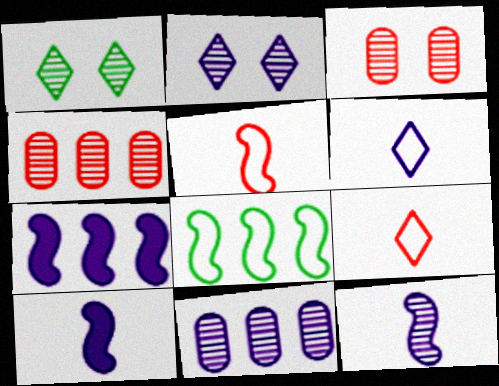[[1, 4, 12], 
[2, 11, 12]]